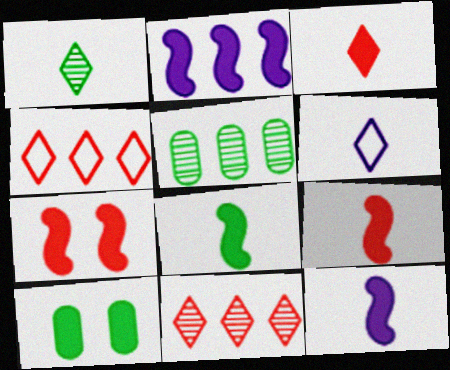[[1, 3, 6], 
[2, 3, 10], 
[2, 4, 5], 
[2, 7, 8], 
[5, 6, 7], 
[8, 9, 12]]